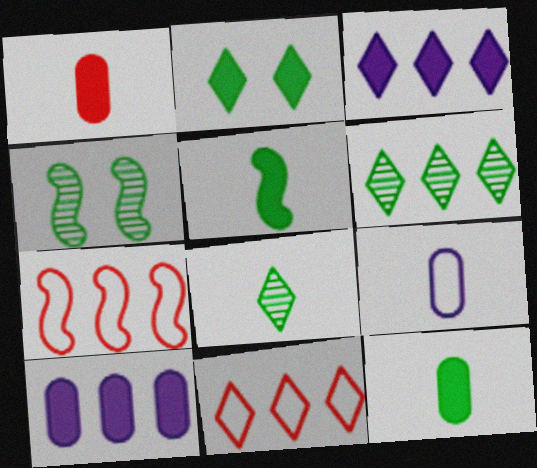[[3, 6, 11], 
[6, 7, 10]]